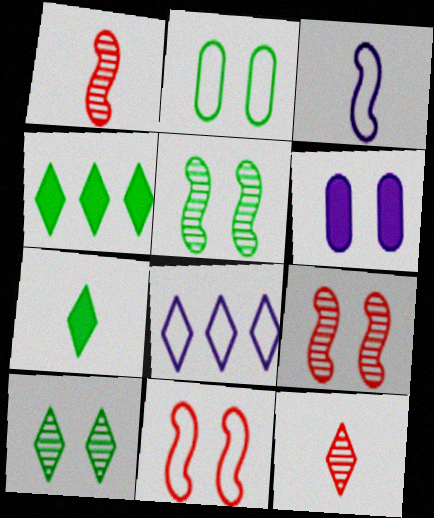[[6, 10, 11]]